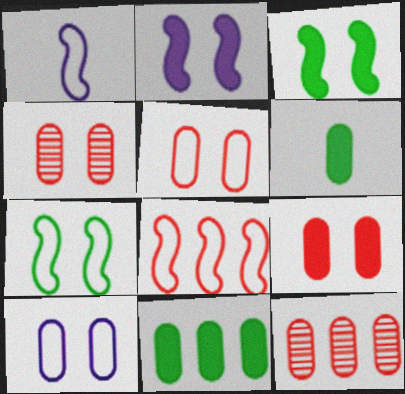[[1, 7, 8], 
[4, 5, 9], 
[6, 10, 12]]